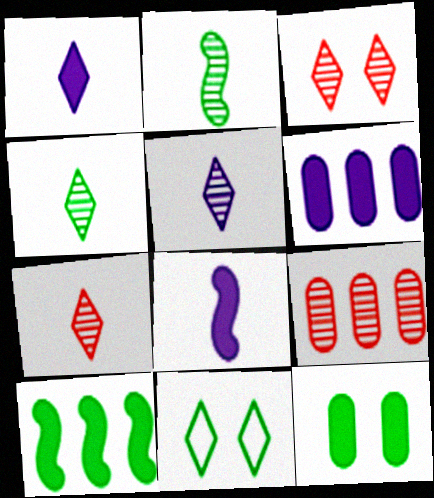[[4, 5, 7], 
[8, 9, 11]]